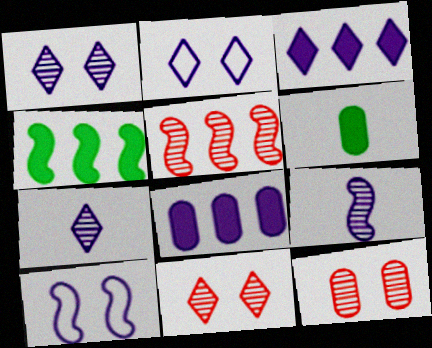[[2, 3, 7], 
[2, 5, 6], 
[2, 8, 9], 
[7, 8, 10]]